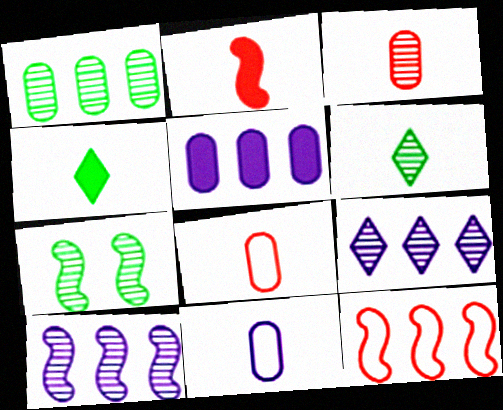[[1, 6, 7], 
[2, 6, 11], 
[3, 7, 9]]